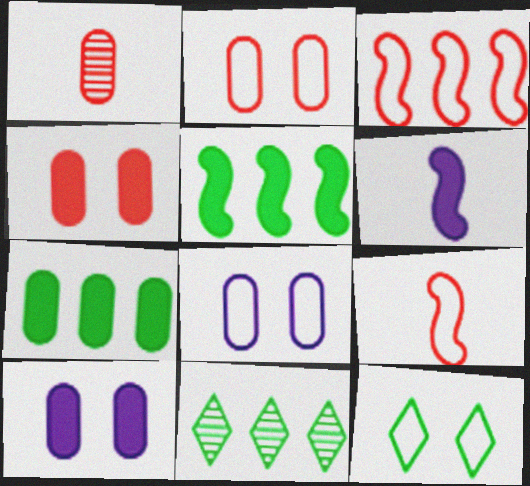[[1, 7, 8], 
[2, 6, 11], 
[9, 10, 11]]